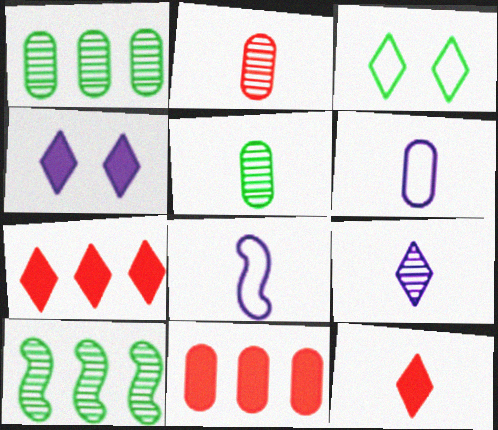[[3, 7, 9], 
[5, 8, 12]]